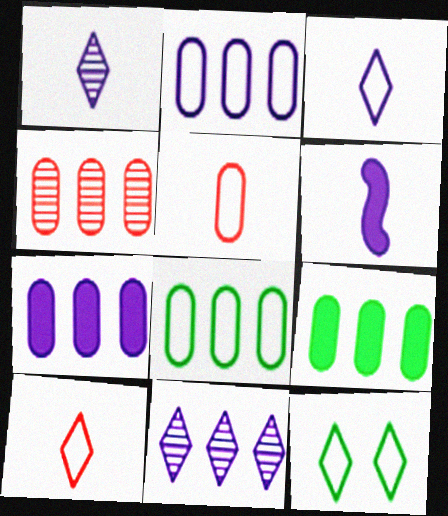[[2, 4, 9], 
[4, 6, 12], 
[4, 7, 8]]